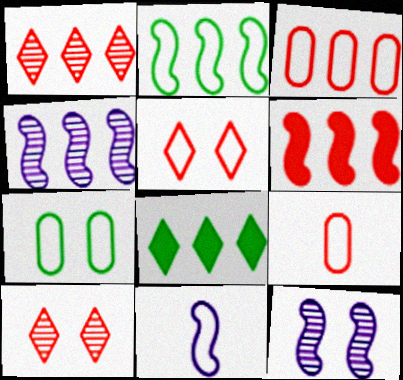[[1, 3, 6], 
[2, 4, 6], 
[3, 4, 8], 
[6, 9, 10], 
[8, 9, 12]]